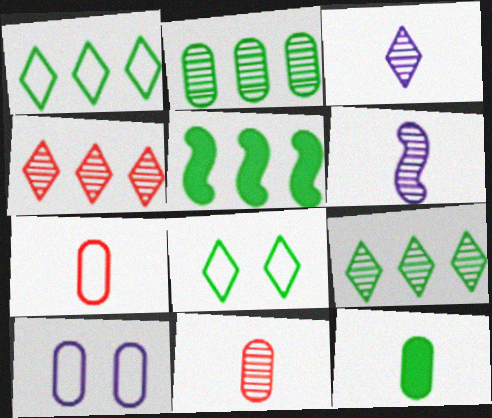[[1, 2, 5]]